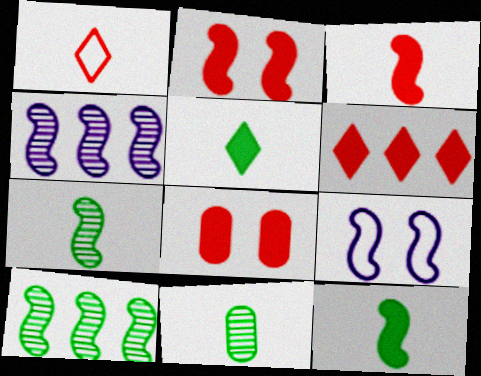[[3, 6, 8], 
[3, 9, 10], 
[6, 9, 11]]